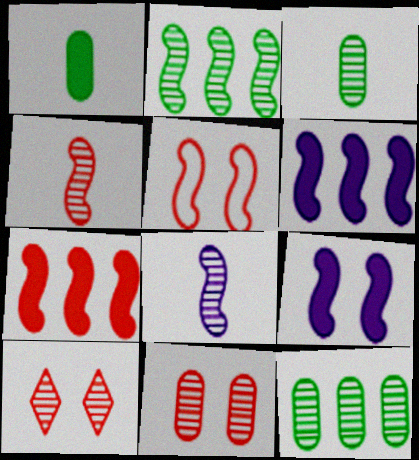[[4, 5, 7], 
[8, 10, 12]]